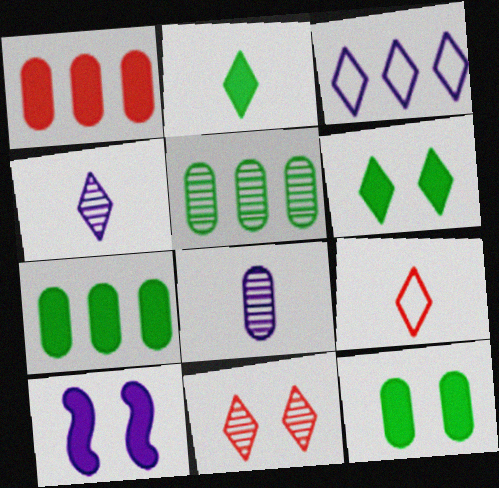[[1, 2, 10], 
[2, 3, 11], 
[2, 4, 9], 
[3, 8, 10], 
[5, 9, 10]]